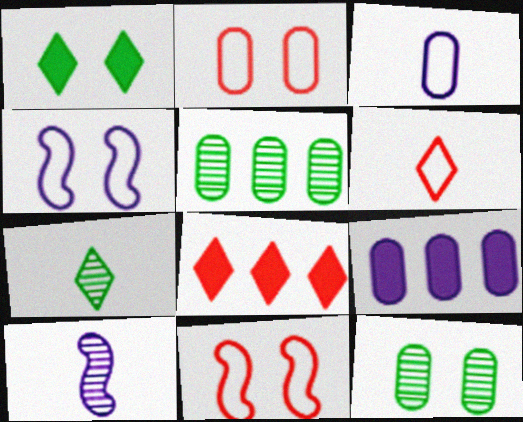[[7, 9, 11]]